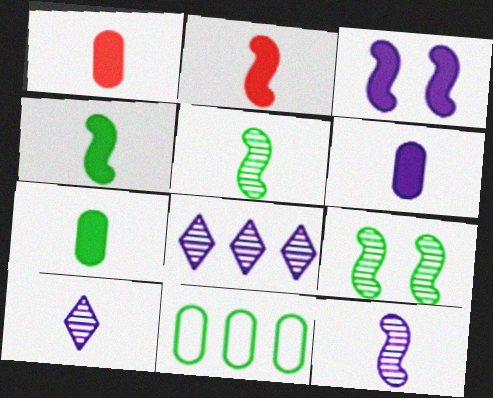[[1, 6, 7]]